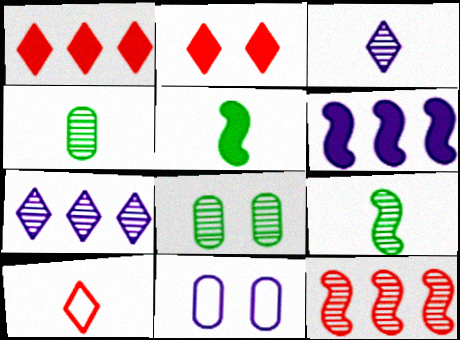[[1, 9, 11], 
[3, 6, 11], 
[3, 8, 12], 
[6, 8, 10]]